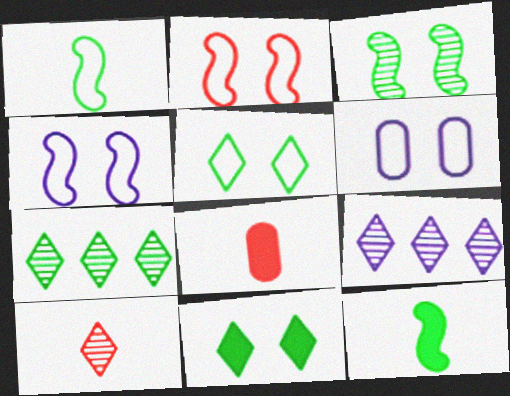[[2, 5, 6], 
[4, 7, 8]]